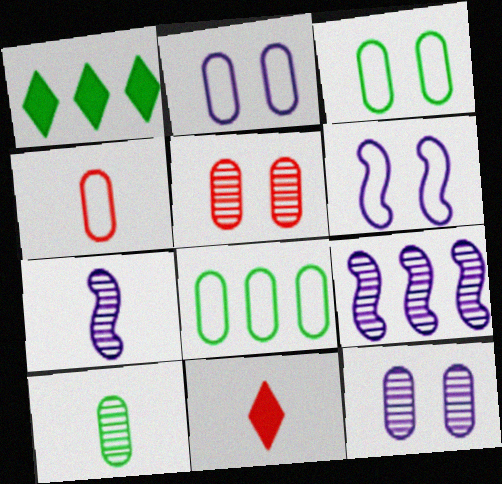[[2, 4, 8], 
[3, 9, 11]]